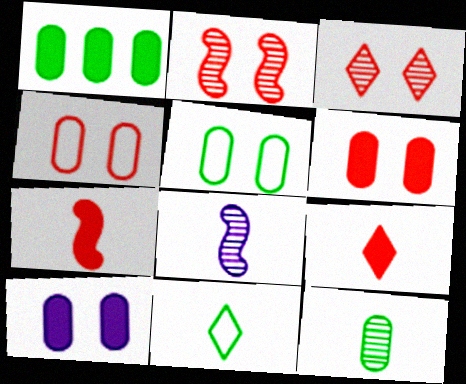[[1, 5, 12]]